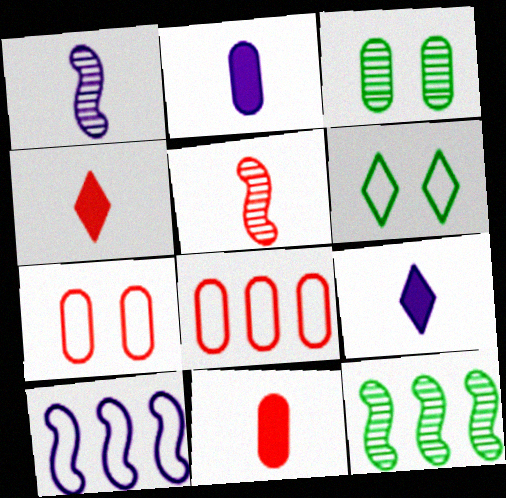[[2, 3, 8], 
[3, 4, 10], 
[7, 9, 12]]